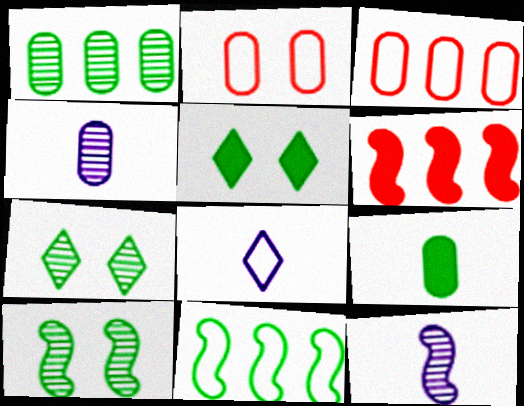[[2, 8, 11], 
[3, 5, 12], 
[7, 9, 11]]